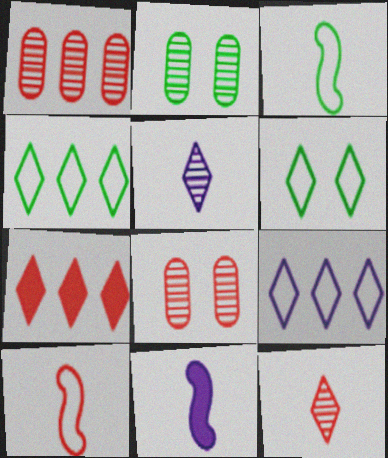[[1, 6, 11], 
[4, 8, 11], 
[5, 6, 7], 
[7, 8, 10]]